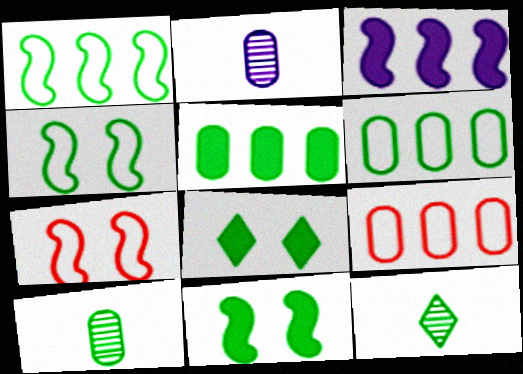[[1, 8, 10], 
[4, 5, 12], 
[6, 11, 12]]